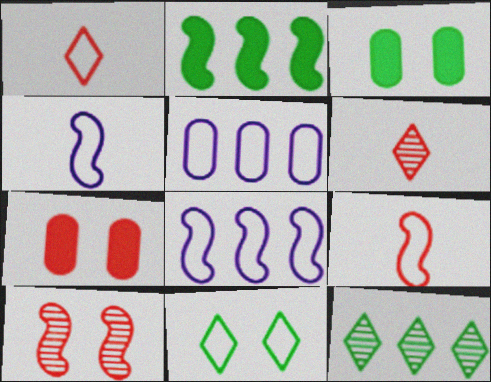[[2, 4, 10], 
[3, 6, 8], 
[4, 7, 12], 
[5, 9, 11]]